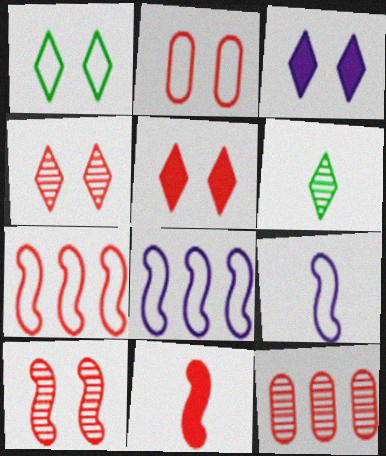[[1, 3, 4], 
[2, 5, 10], 
[7, 10, 11]]